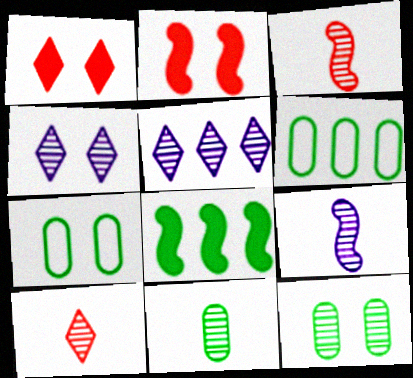[[1, 6, 9], 
[2, 4, 7], 
[3, 5, 12], 
[9, 10, 11]]